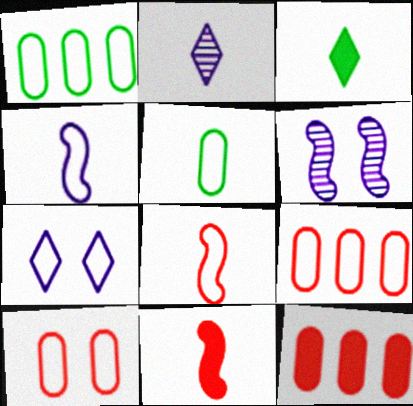[[1, 7, 8], 
[2, 5, 11], 
[3, 6, 9]]